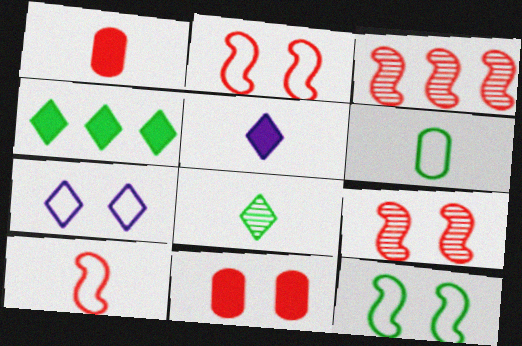[]